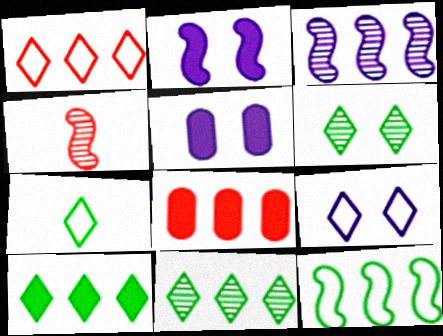[[1, 7, 9], 
[2, 4, 12], 
[6, 7, 10]]